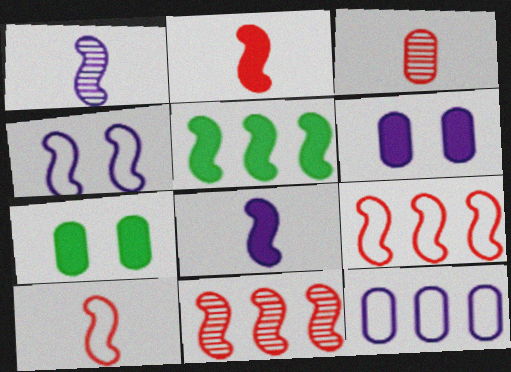[[3, 7, 12]]